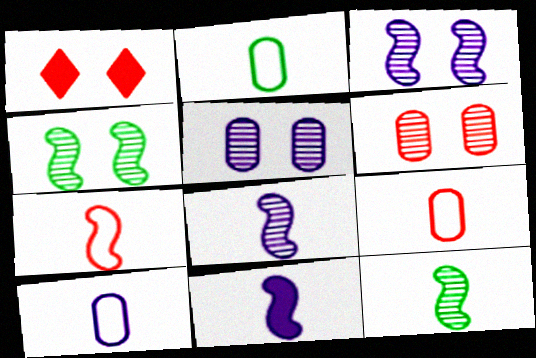[[2, 9, 10], 
[7, 11, 12]]